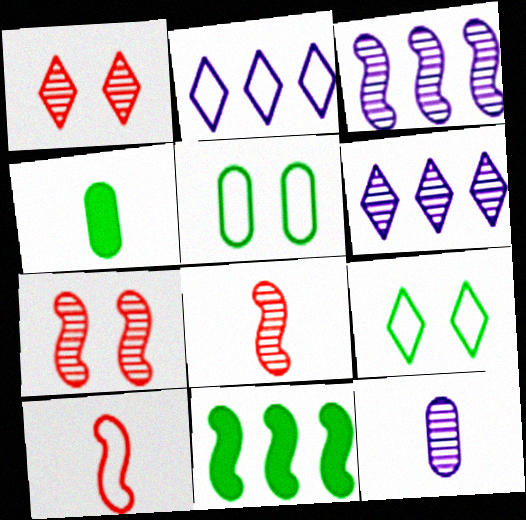[[2, 4, 7], 
[2, 5, 10]]